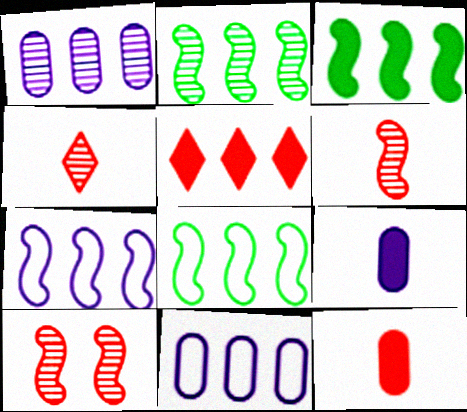[[1, 5, 8], 
[2, 3, 8], 
[2, 5, 11]]